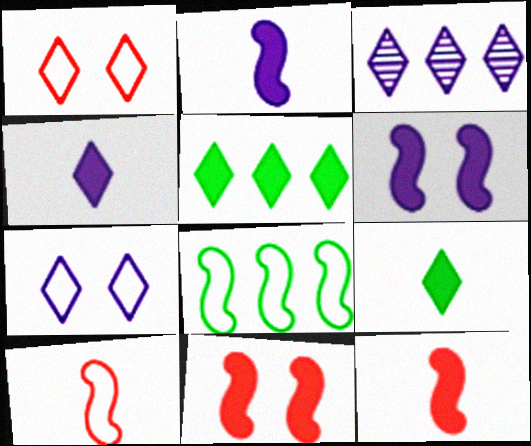[[1, 3, 9], 
[3, 4, 7]]